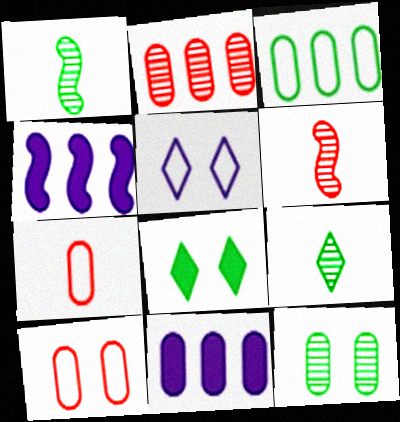[[1, 3, 8], 
[2, 3, 11], 
[4, 9, 10], 
[7, 11, 12]]